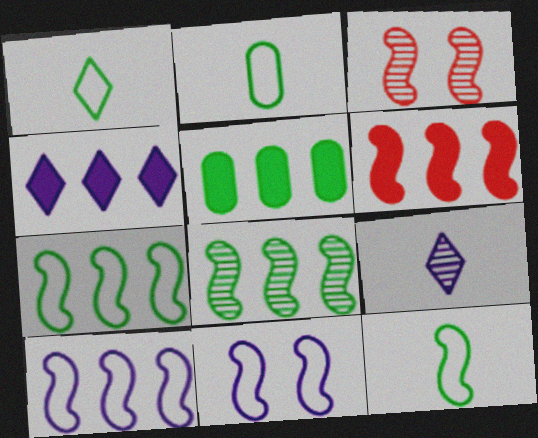[[1, 2, 12], 
[2, 3, 4], 
[4, 5, 6], 
[6, 8, 10]]